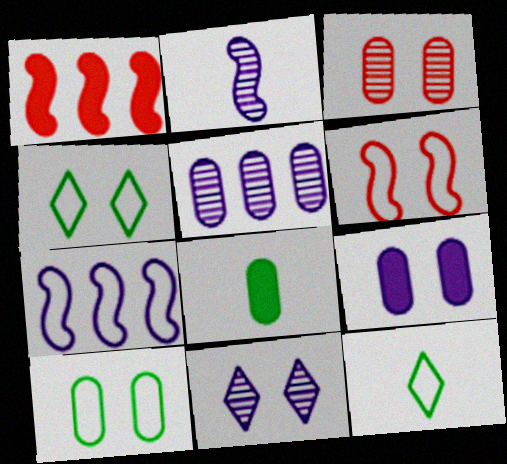[[2, 5, 11], 
[3, 9, 10]]